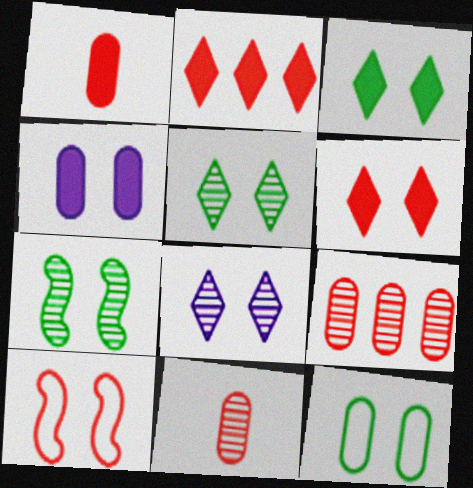[[2, 10, 11], 
[3, 7, 12], 
[4, 5, 10]]